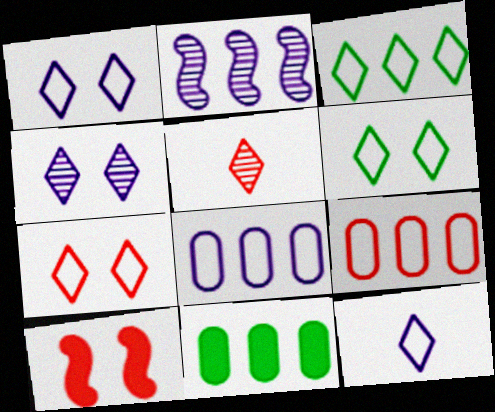[[1, 6, 7], 
[3, 7, 12], 
[5, 9, 10]]